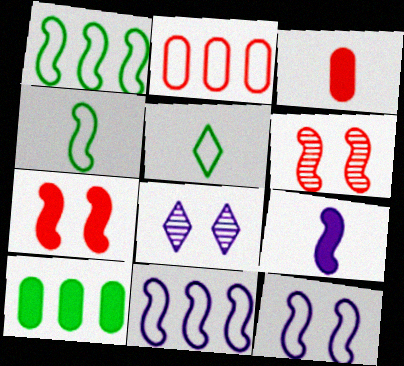[[1, 3, 8], 
[1, 6, 9], 
[2, 5, 12]]